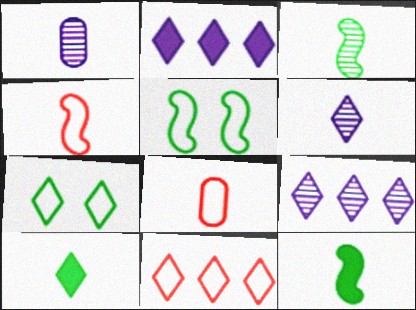[[1, 4, 10], 
[6, 8, 12]]